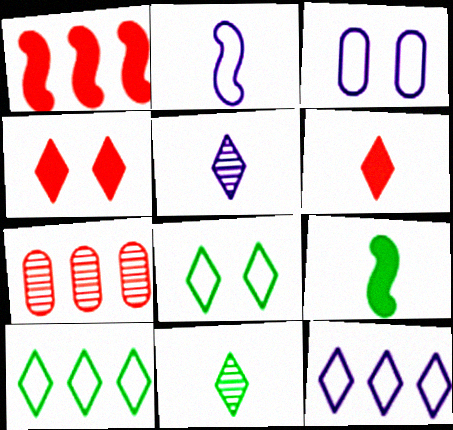[[1, 3, 11], 
[2, 3, 12], 
[4, 5, 10], 
[4, 11, 12]]